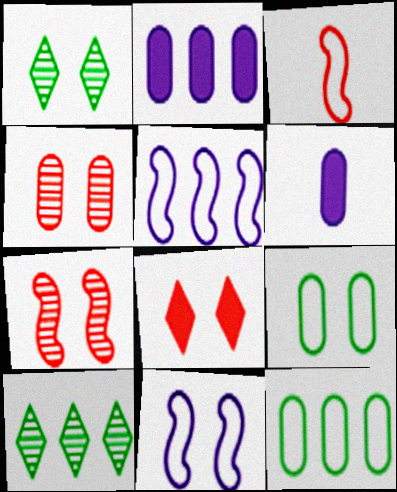[[1, 2, 3], 
[4, 6, 12]]